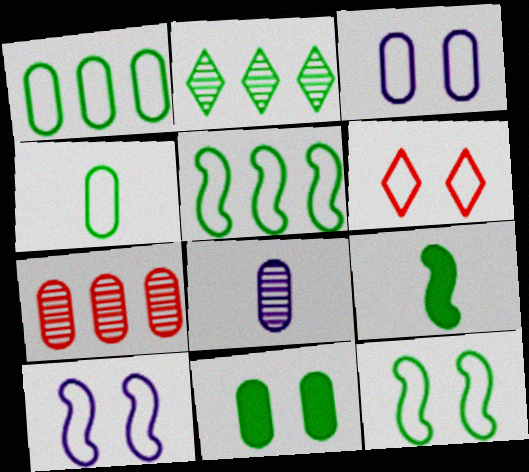[[3, 6, 12]]